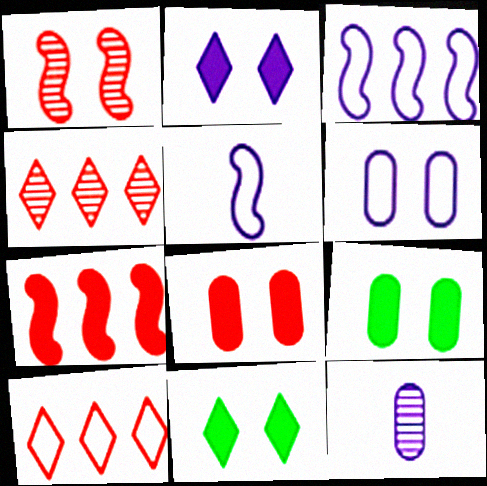[[1, 6, 11], 
[2, 3, 12], 
[4, 5, 9]]